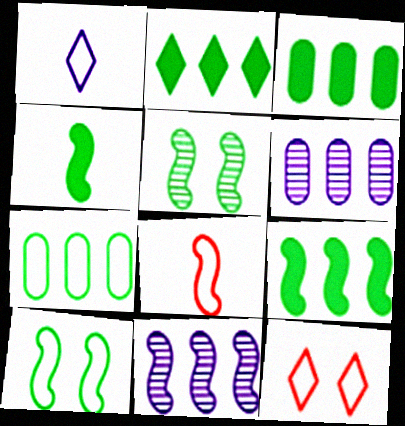[[2, 3, 9], 
[4, 6, 12]]